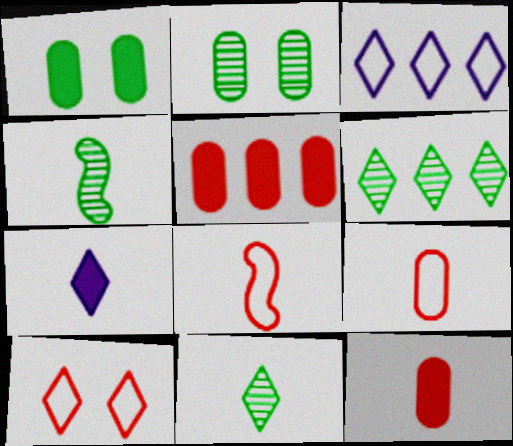[[2, 4, 6], 
[4, 7, 9], 
[6, 7, 10]]